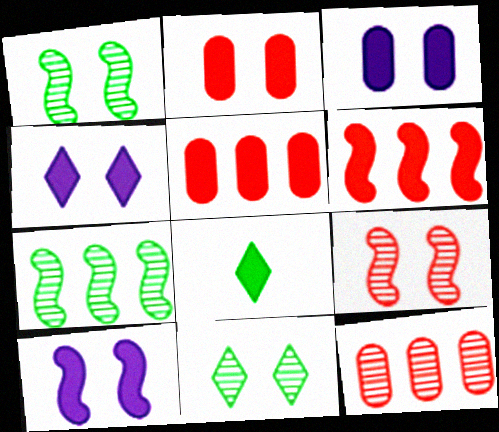[[3, 4, 10], 
[3, 6, 8], 
[5, 8, 10]]